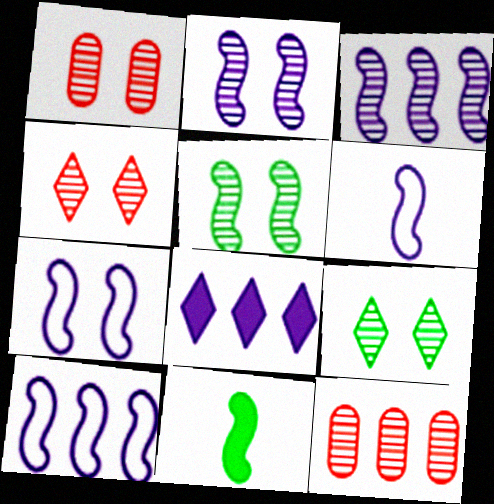[[1, 2, 9], 
[6, 7, 10]]